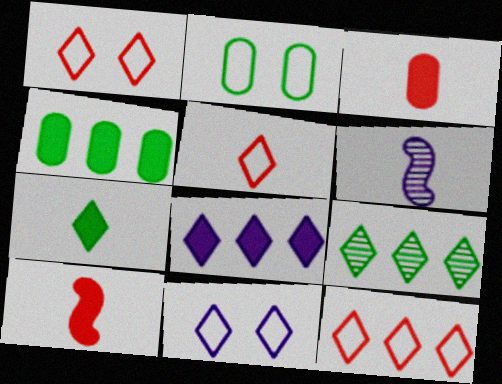[[1, 4, 6], 
[1, 5, 12], 
[8, 9, 12]]